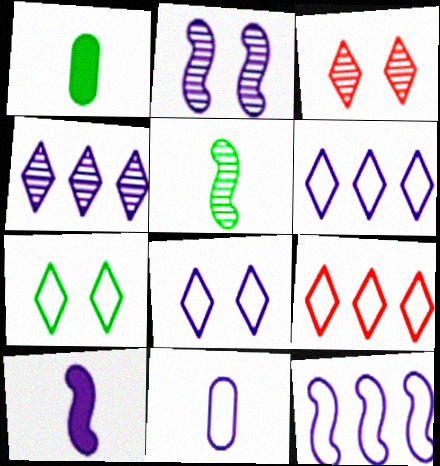[[1, 2, 9], 
[1, 3, 12], 
[2, 10, 12], 
[8, 11, 12]]